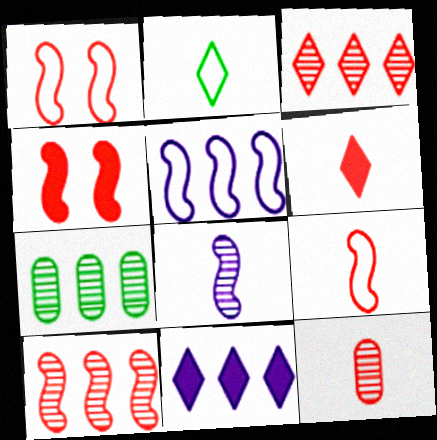[[4, 9, 10], 
[6, 9, 12]]